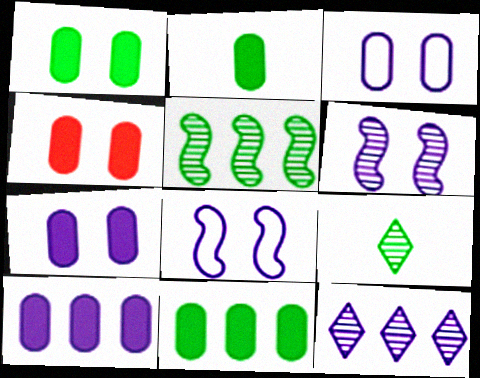[[1, 2, 11], 
[1, 4, 7], 
[2, 4, 10]]